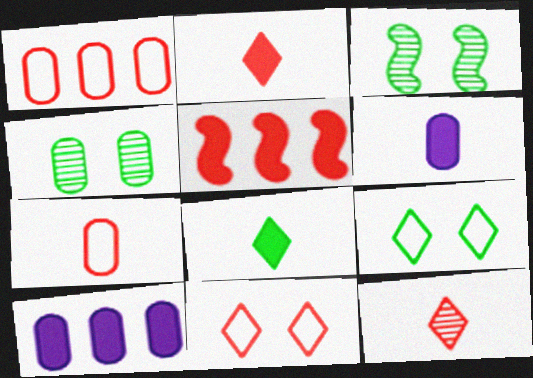[[1, 4, 6], 
[4, 7, 10]]